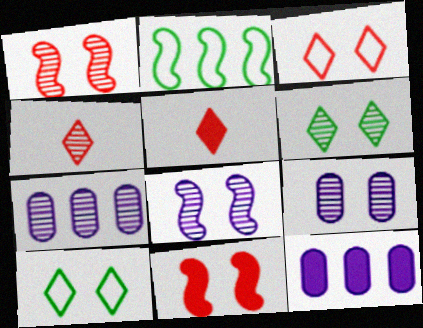[[1, 6, 9], 
[2, 5, 9], 
[9, 10, 11]]